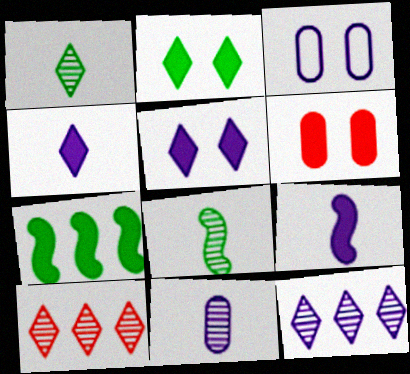[[3, 9, 12], 
[4, 6, 7]]